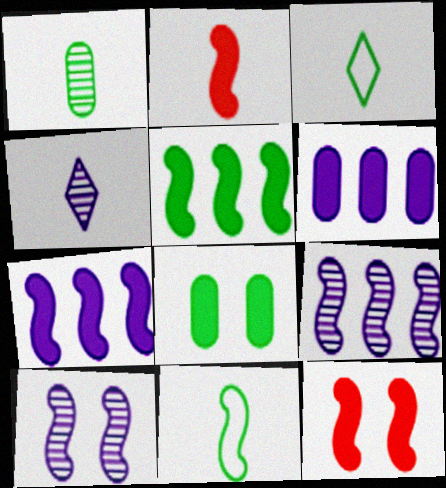[[9, 11, 12]]